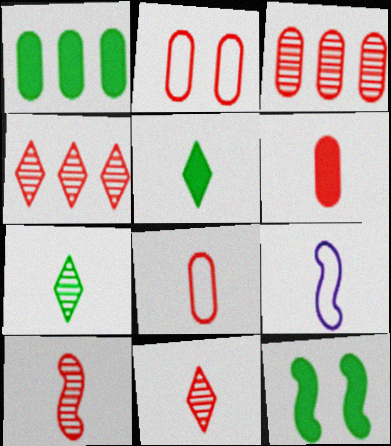[[1, 5, 12], 
[2, 3, 6], 
[6, 7, 9]]